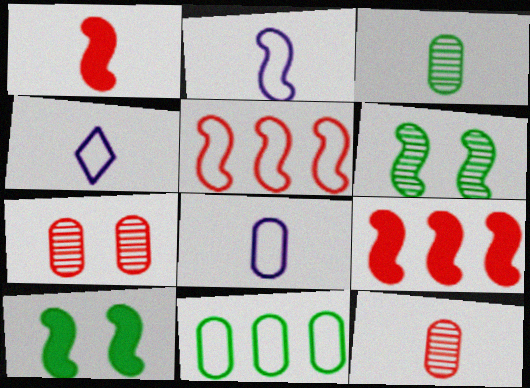[[1, 3, 4], 
[2, 4, 8], 
[2, 6, 9]]